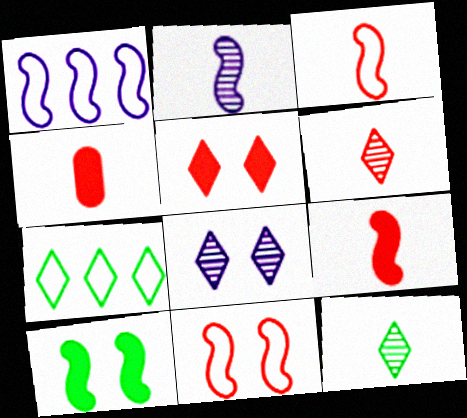[[3, 4, 6]]